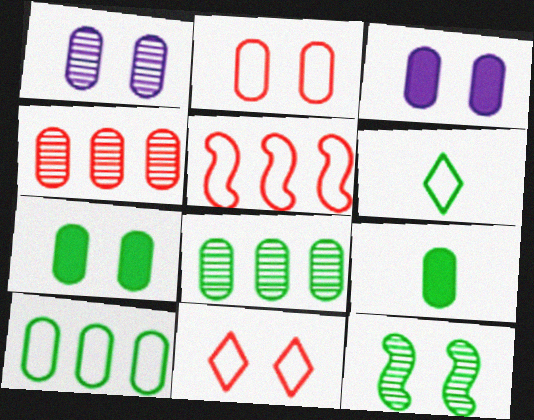[[1, 2, 7], 
[3, 11, 12]]